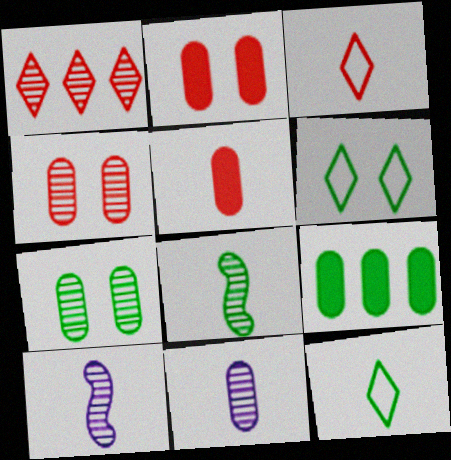[[1, 7, 10], 
[5, 10, 12], 
[6, 8, 9]]